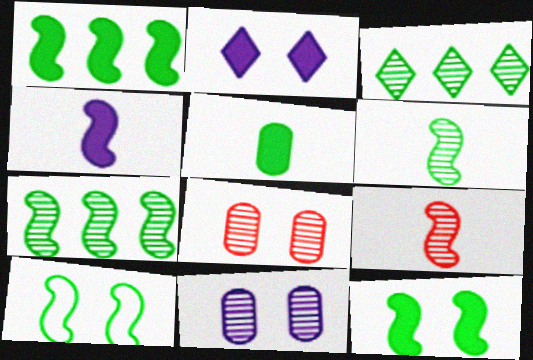[[1, 6, 10], 
[2, 8, 10], 
[3, 5, 10], 
[3, 9, 11]]